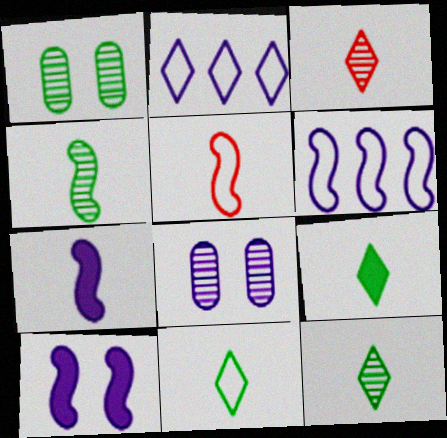[[2, 7, 8], 
[4, 5, 7], 
[9, 11, 12]]